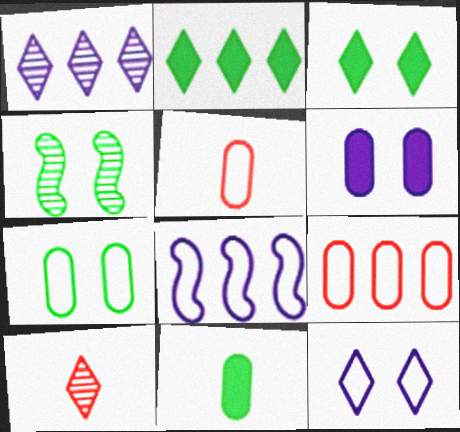[[2, 10, 12], 
[3, 4, 7]]